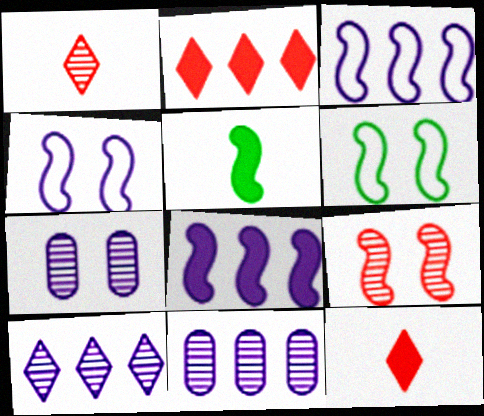[[3, 5, 9], 
[6, 11, 12]]